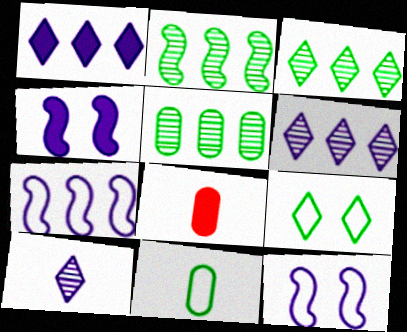[[2, 3, 5], 
[3, 8, 12]]